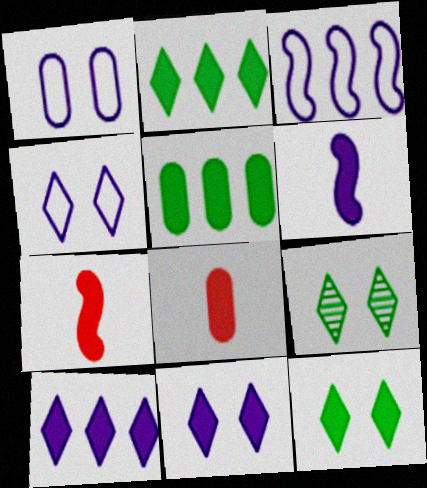[[3, 8, 9], 
[5, 7, 11]]